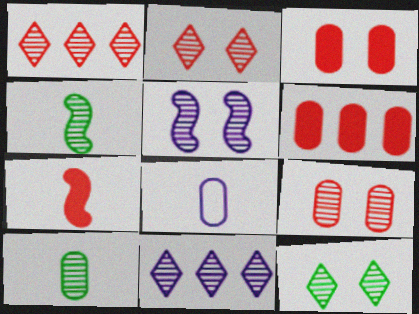[[1, 5, 10], 
[4, 9, 11], 
[5, 9, 12]]